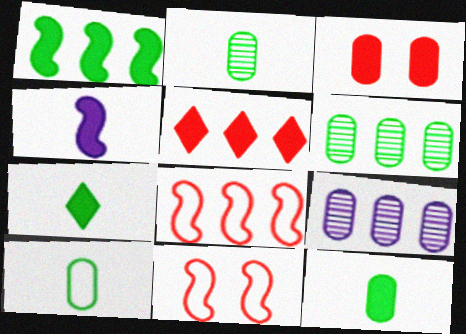[[2, 10, 12], 
[3, 9, 10], 
[7, 9, 11]]